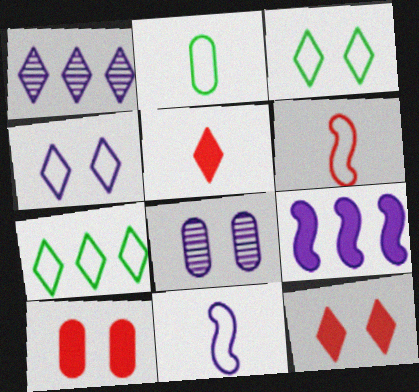[[1, 3, 5]]